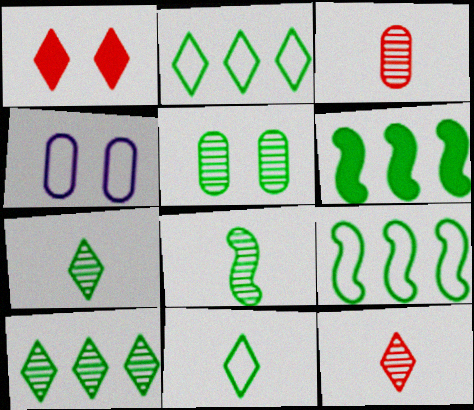[[4, 6, 12], 
[5, 6, 11], 
[5, 8, 10]]